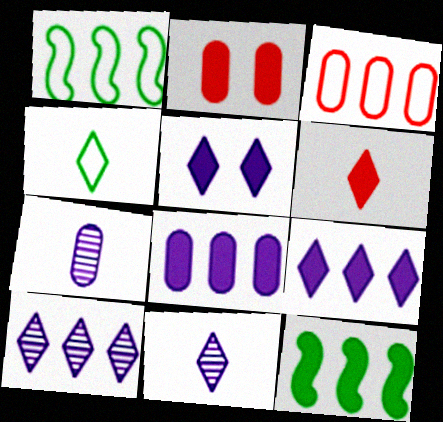[[1, 2, 11], 
[3, 10, 12], 
[4, 6, 11]]